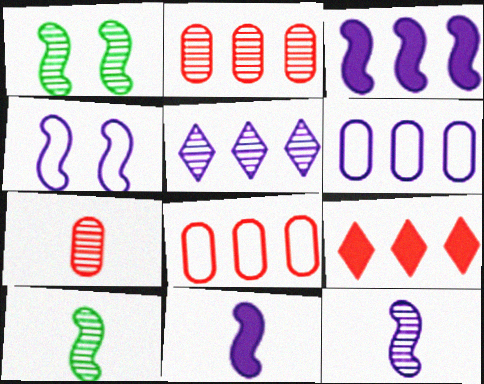[[1, 5, 7], 
[3, 4, 12], 
[3, 5, 6]]